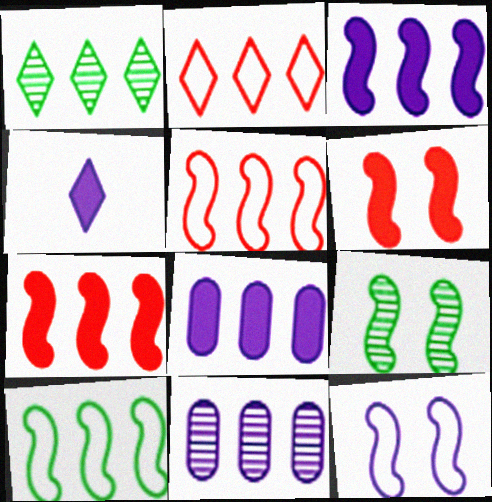[[1, 5, 8], 
[4, 11, 12], 
[6, 9, 12]]